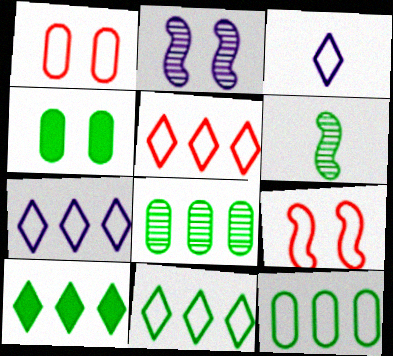[[3, 9, 12], 
[4, 6, 11], 
[5, 7, 11]]